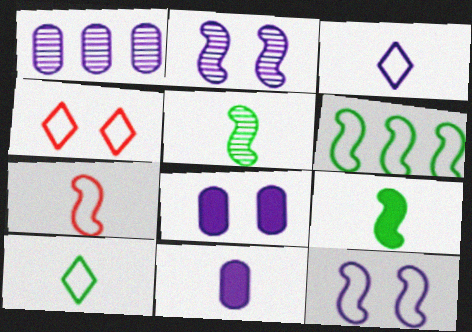[[1, 4, 9], 
[6, 7, 12]]